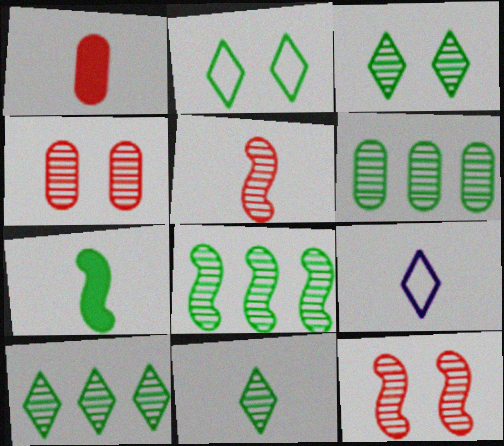[[2, 6, 7], 
[3, 10, 11], 
[6, 8, 10]]